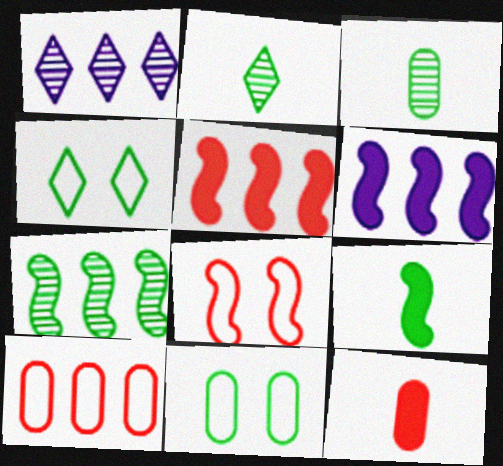[]